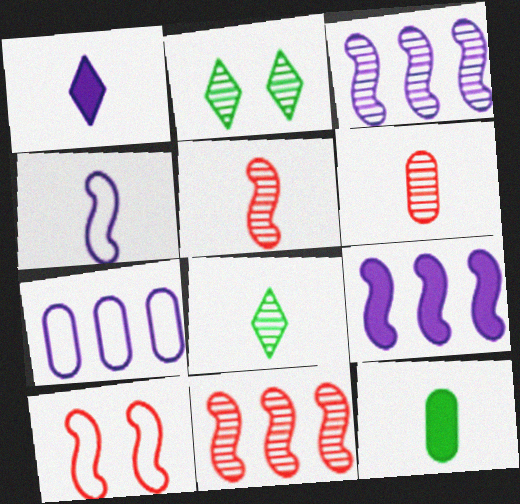[[2, 3, 6]]